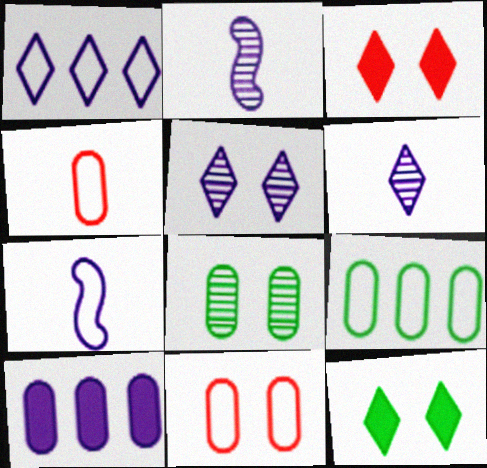[[2, 3, 9], 
[4, 8, 10], 
[5, 7, 10]]